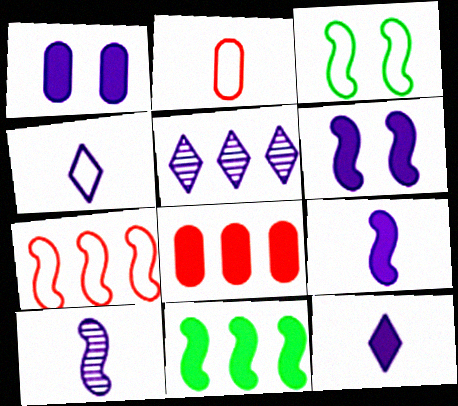[]